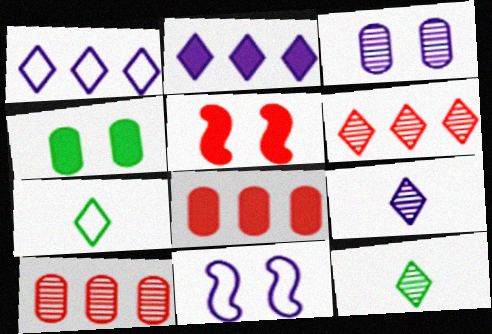[[8, 11, 12]]